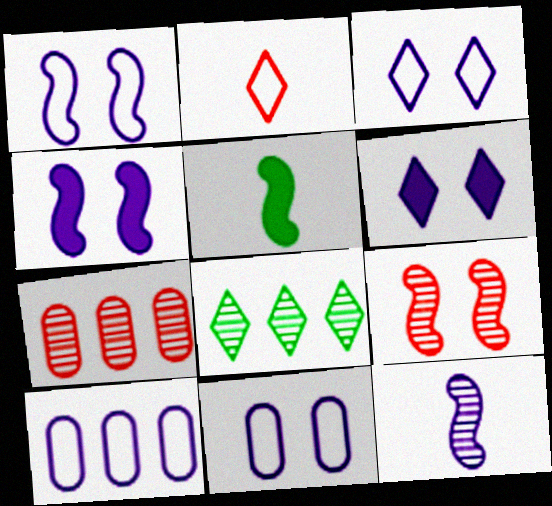[[1, 3, 11], 
[2, 6, 8], 
[3, 5, 7], 
[6, 10, 12]]